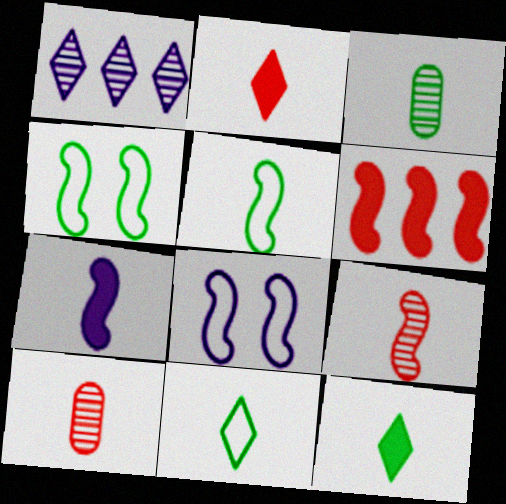[[3, 5, 12], 
[5, 7, 9], 
[7, 10, 11]]